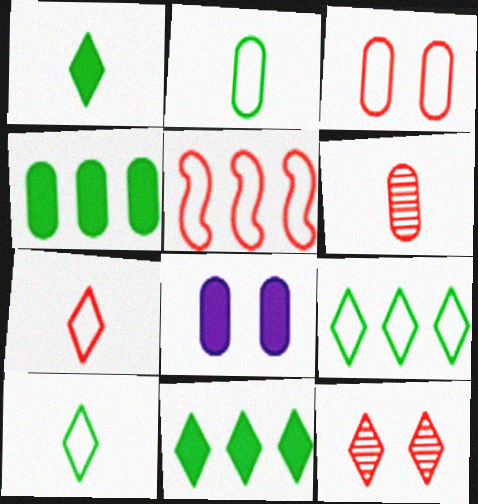[[3, 5, 7]]